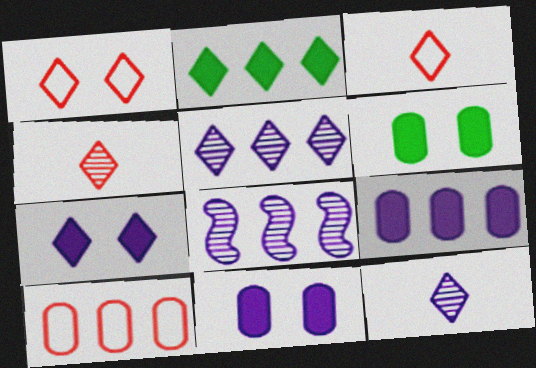[[1, 2, 12], 
[2, 8, 10], 
[3, 6, 8]]